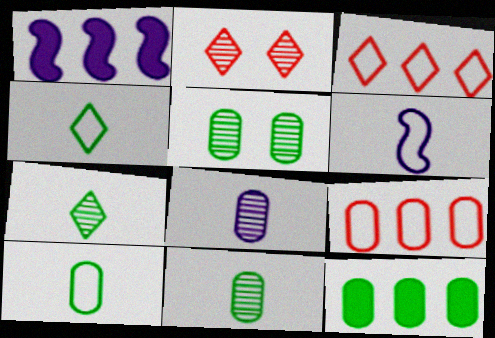[[1, 2, 10], 
[2, 6, 12], 
[5, 10, 12]]